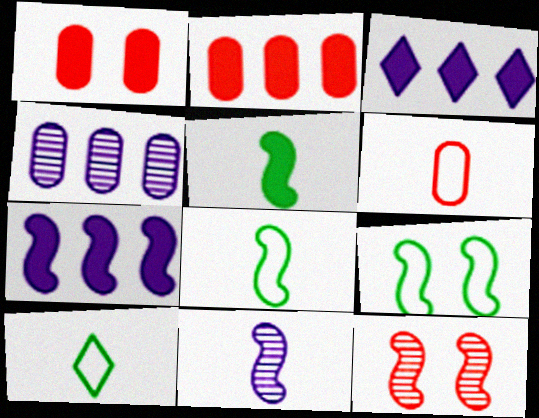[[1, 3, 5], 
[7, 8, 12]]